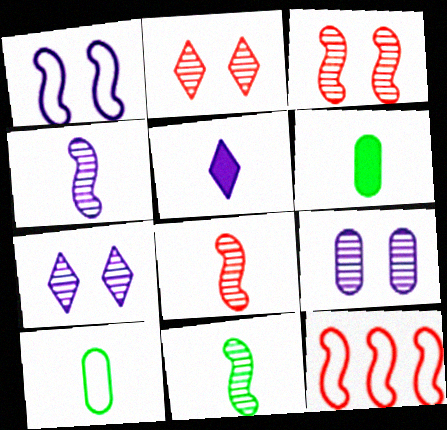[[4, 8, 11], 
[5, 8, 10], 
[6, 7, 12]]